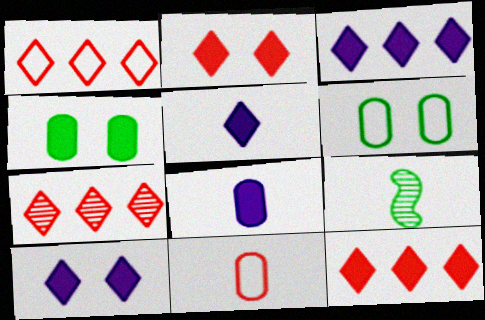[[1, 7, 12], 
[3, 5, 10], 
[5, 9, 11]]